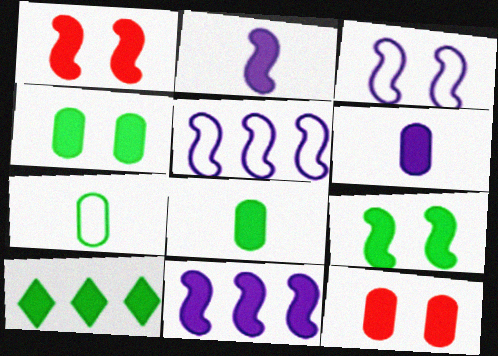[[1, 6, 10], 
[2, 10, 12], 
[8, 9, 10]]